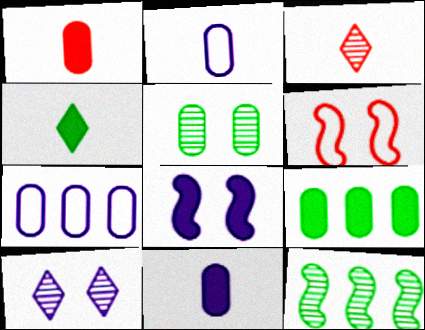[[1, 5, 7]]